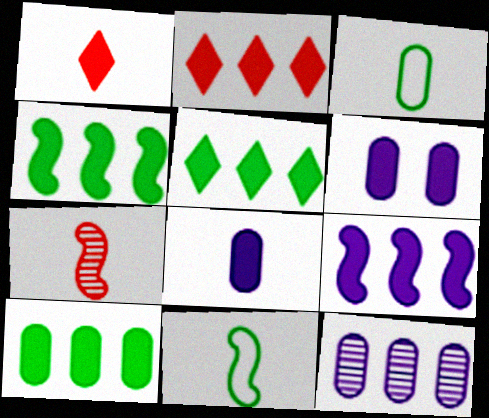[[1, 4, 6], 
[2, 9, 10], 
[4, 5, 10]]